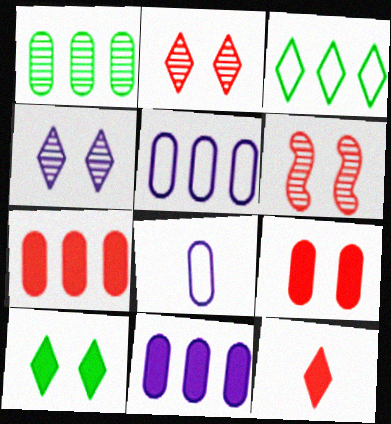[[1, 5, 7], 
[1, 8, 9], 
[3, 4, 12]]